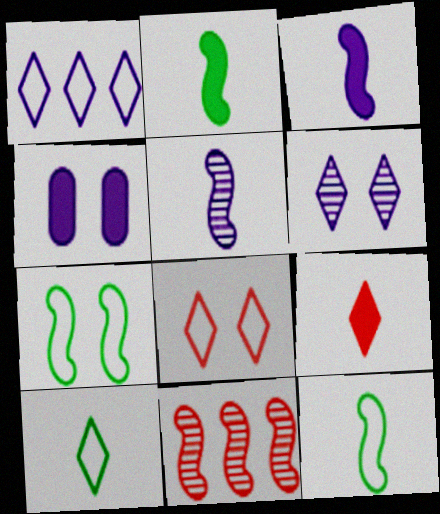[[1, 4, 5], 
[1, 8, 10], 
[3, 7, 11], 
[4, 10, 11]]